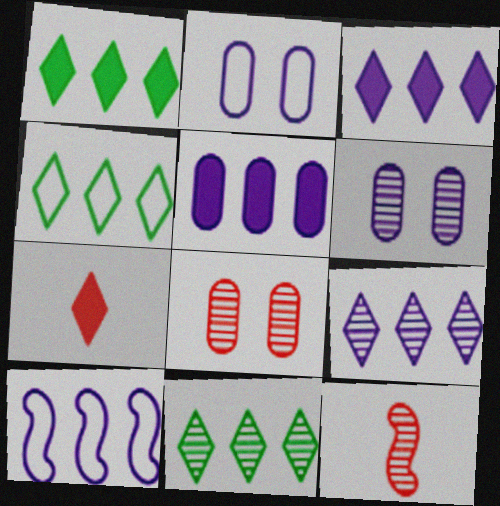[[1, 2, 12], 
[1, 4, 11], 
[5, 9, 10], 
[6, 11, 12]]